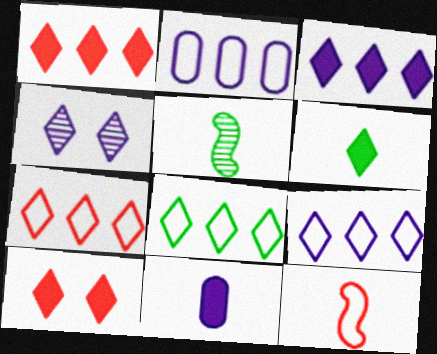[[2, 5, 10], 
[3, 6, 10], 
[4, 6, 7], 
[7, 8, 9]]